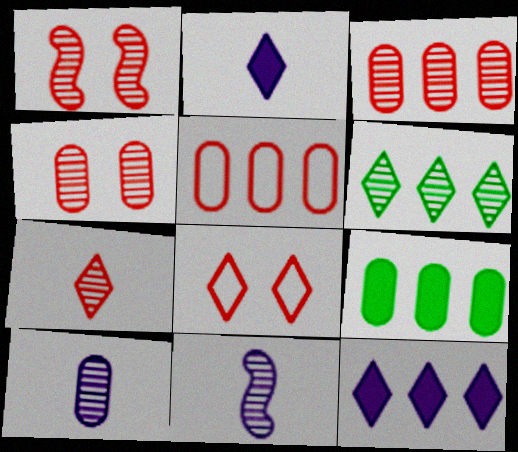[[1, 3, 7], 
[1, 6, 10], 
[2, 6, 8], 
[4, 6, 11], 
[8, 9, 11]]